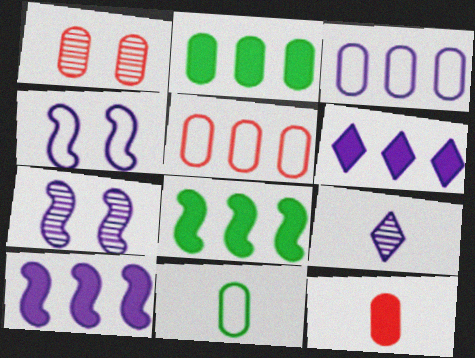[[1, 5, 12]]